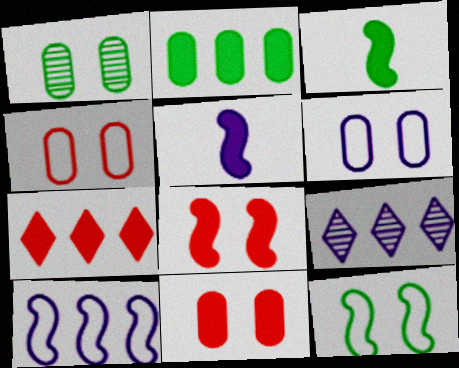[[1, 6, 11], 
[3, 4, 9], 
[5, 6, 9]]